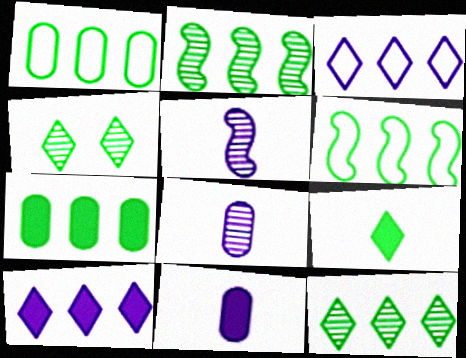[[6, 7, 12]]